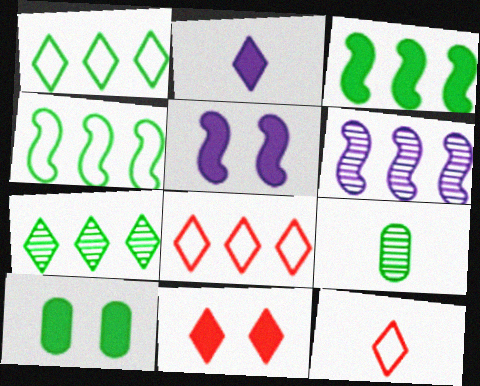[[5, 8, 9], 
[5, 10, 11], 
[6, 10, 12]]